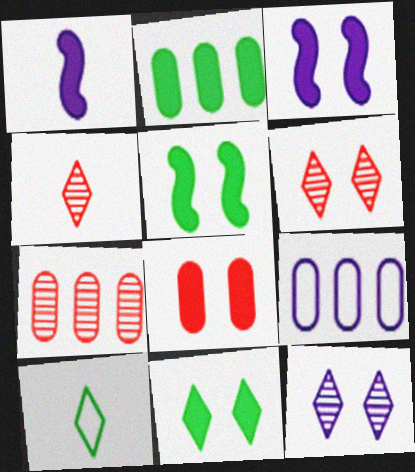[[1, 9, 12], 
[2, 7, 9], 
[3, 7, 10], 
[3, 8, 11], 
[4, 5, 9]]